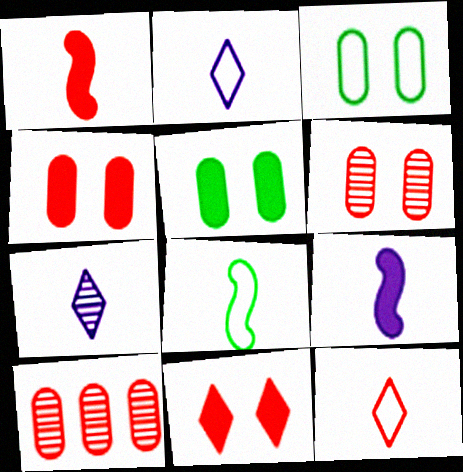[]